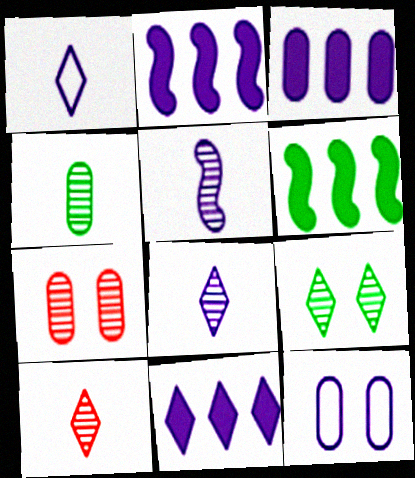[[1, 6, 7], 
[2, 3, 11], 
[2, 8, 12], 
[4, 5, 10], 
[5, 11, 12], 
[6, 10, 12]]